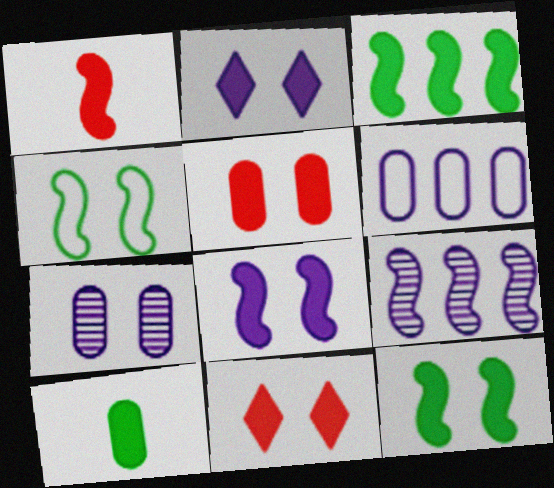[[1, 3, 8], 
[1, 4, 9], 
[2, 5, 12], 
[4, 7, 11]]